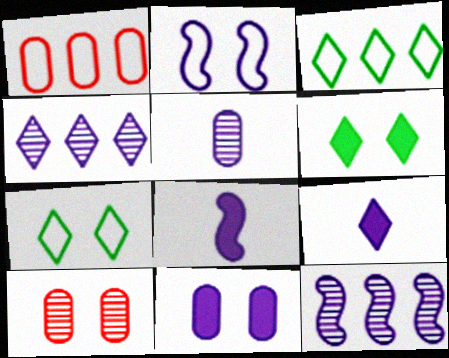[[2, 6, 10], 
[2, 8, 12], 
[3, 8, 10]]